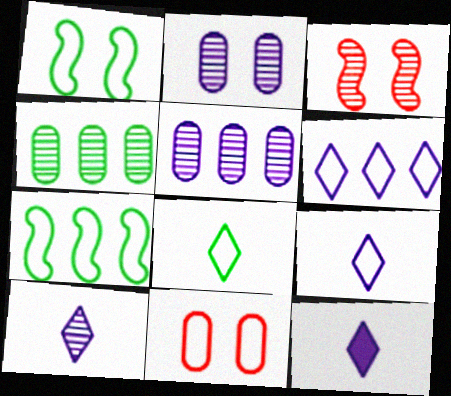[[3, 4, 10], 
[7, 9, 11], 
[9, 10, 12]]